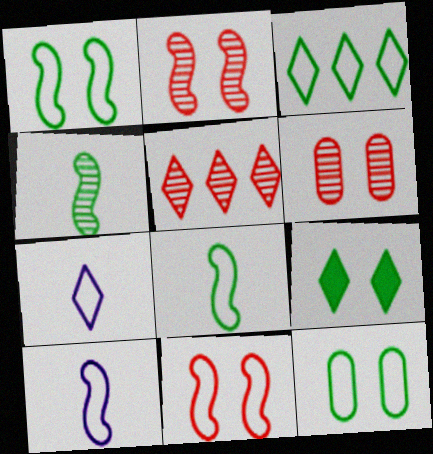[[3, 8, 12], 
[5, 7, 9]]